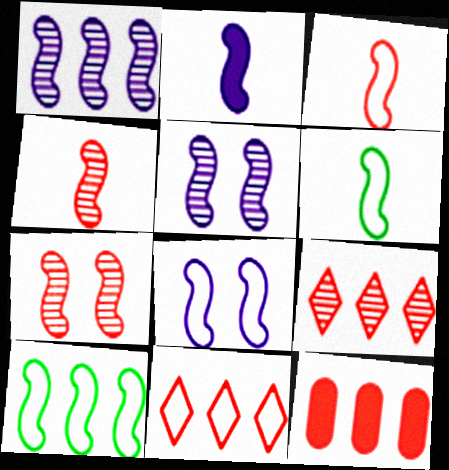[[1, 2, 8], 
[2, 4, 6], 
[2, 7, 10], 
[3, 8, 10]]